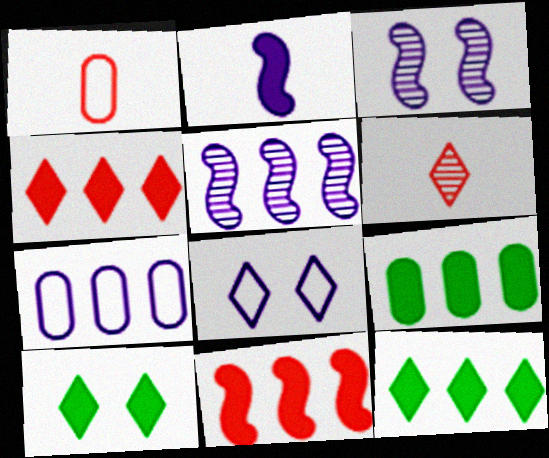[[1, 3, 12], 
[1, 5, 10], 
[6, 8, 12]]